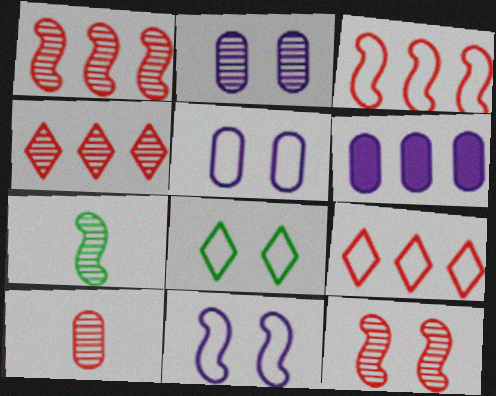[[2, 4, 7], 
[4, 10, 12]]